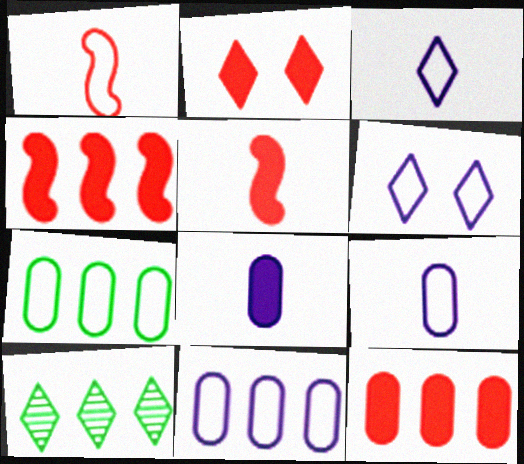[[1, 6, 7], 
[2, 3, 10], 
[2, 5, 12], 
[4, 10, 11]]